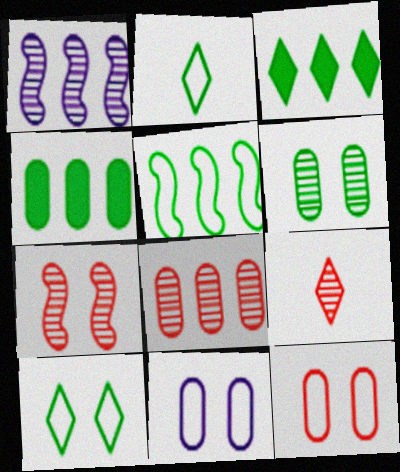[[1, 6, 9], 
[7, 8, 9]]